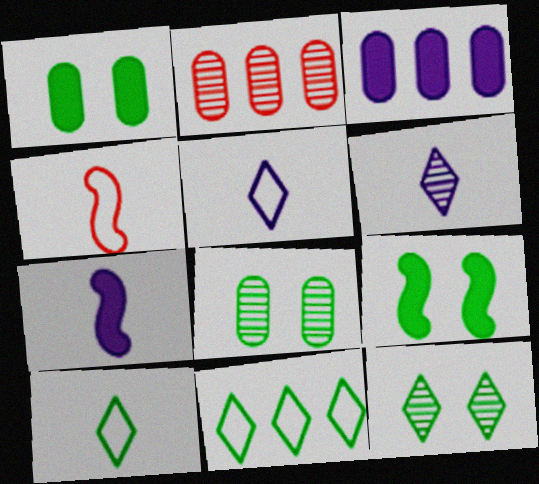[[2, 5, 9], 
[3, 4, 12]]